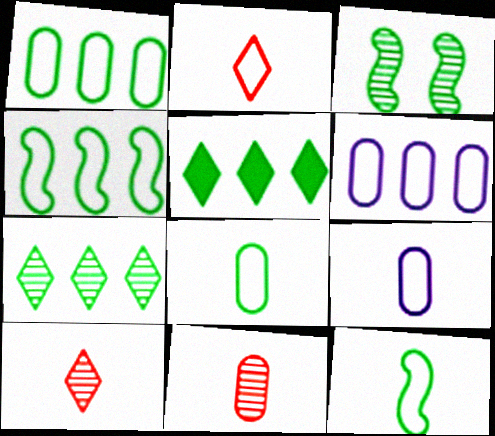[[2, 9, 12], 
[3, 5, 8]]